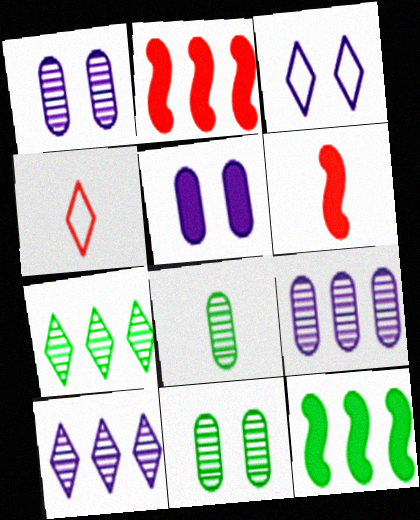[[1, 4, 12], 
[2, 3, 8]]